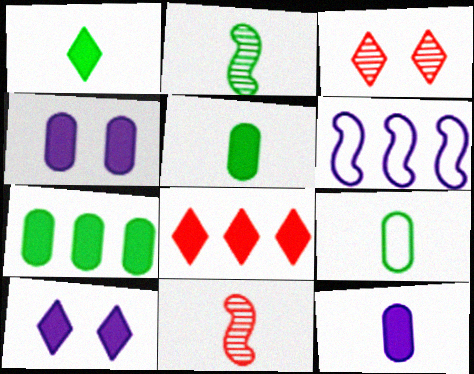[[1, 2, 9], 
[1, 8, 10], 
[3, 5, 6]]